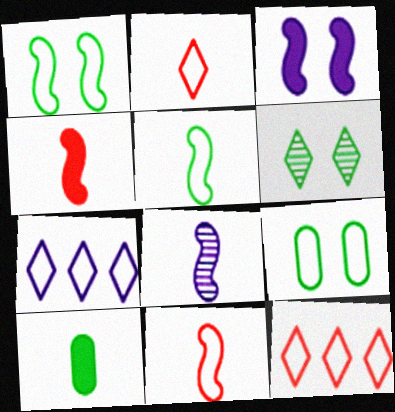[[2, 8, 10], 
[4, 5, 8], 
[7, 9, 11]]